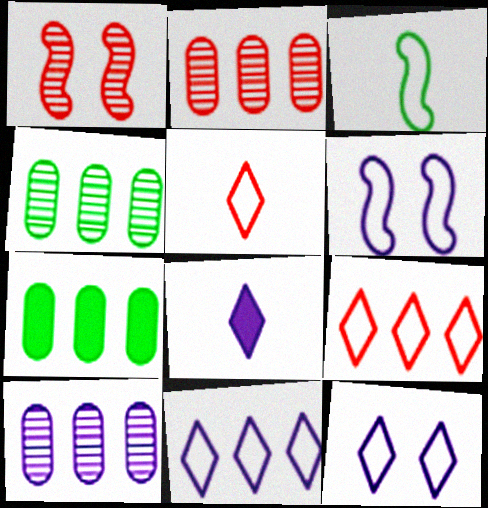[[2, 4, 10], 
[6, 8, 10]]